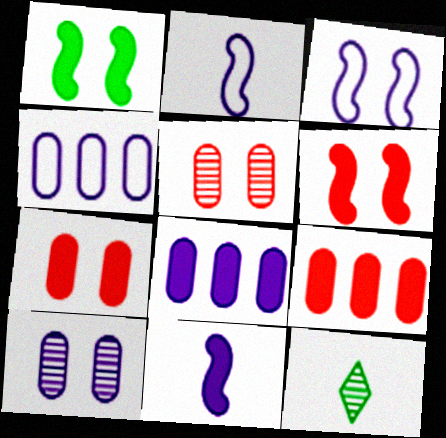[[3, 9, 12], 
[4, 6, 12]]